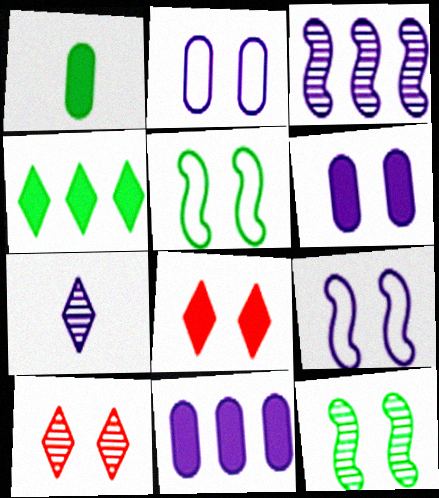[[2, 8, 12], 
[5, 6, 10], 
[7, 9, 11]]